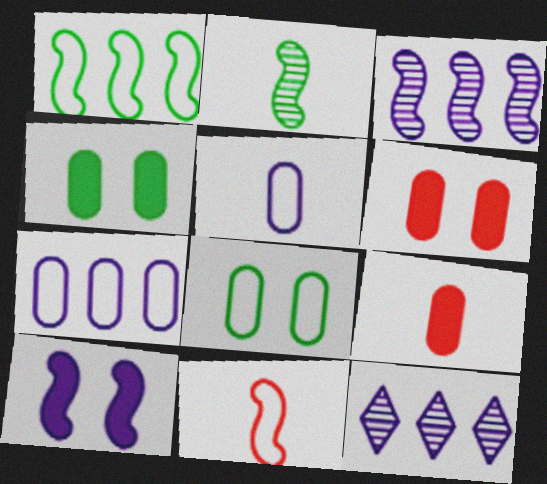[[4, 11, 12], 
[5, 10, 12]]